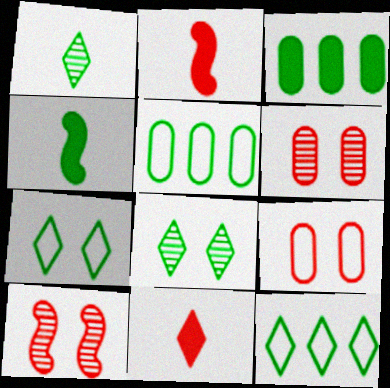[[4, 5, 8]]